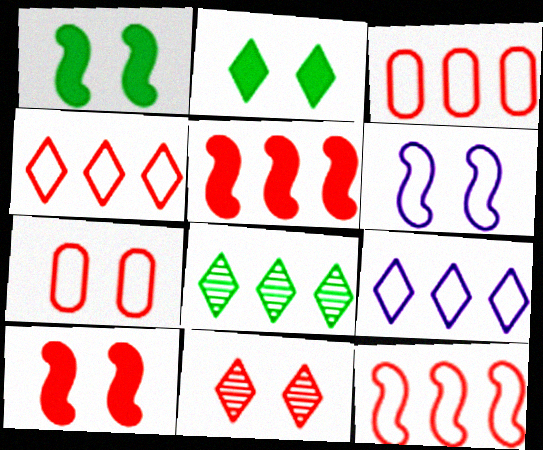[[3, 4, 12], 
[7, 10, 11]]